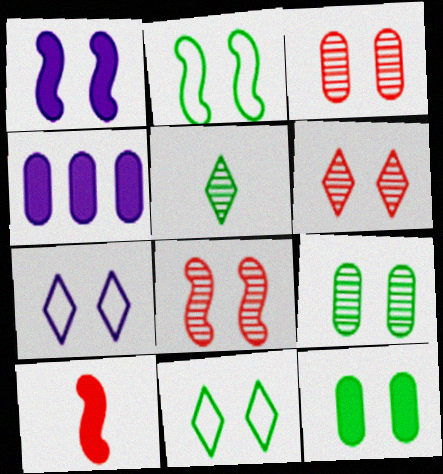[[1, 2, 8], 
[1, 3, 11], 
[3, 6, 8], 
[7, 8, 12]]